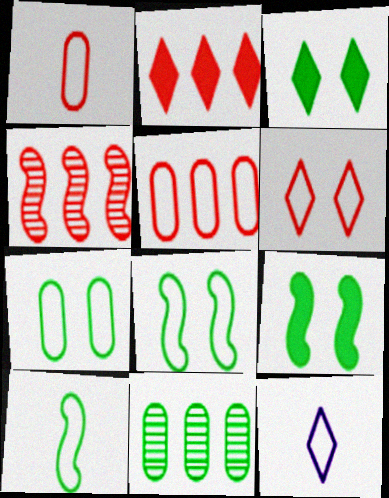[[1, 10, 12], 
[2, 4, 5], 
[3, 10, 11], 
[5, 8, 12]]